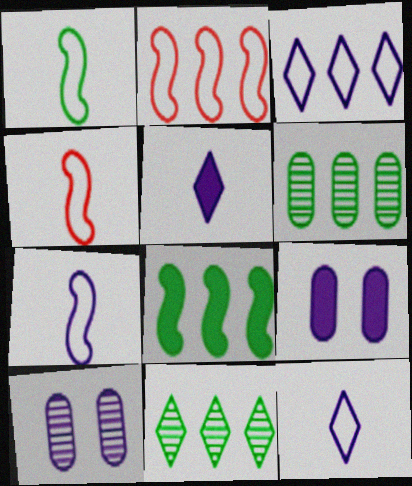[[1, 4, 7], 
[4, 9, 11]]